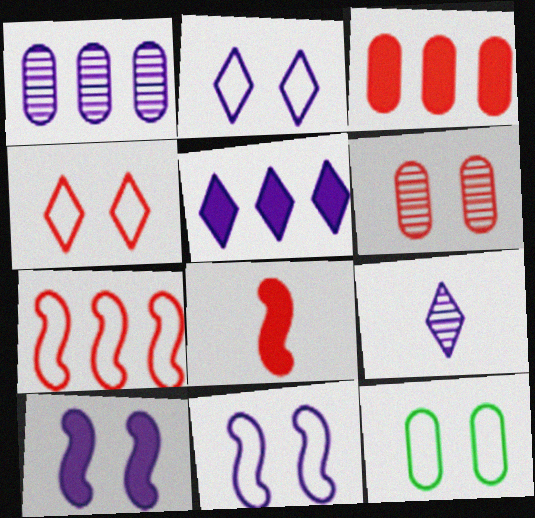[[2, 5, 9], 
[4, 11, 12]]